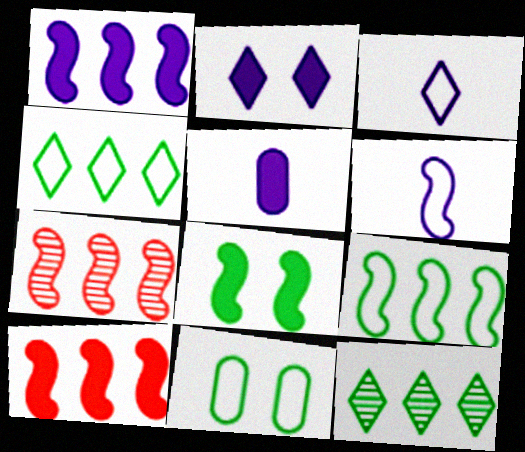[[1, 2, 5], 
[1, 7, 9], 
[6, 7, 8]]